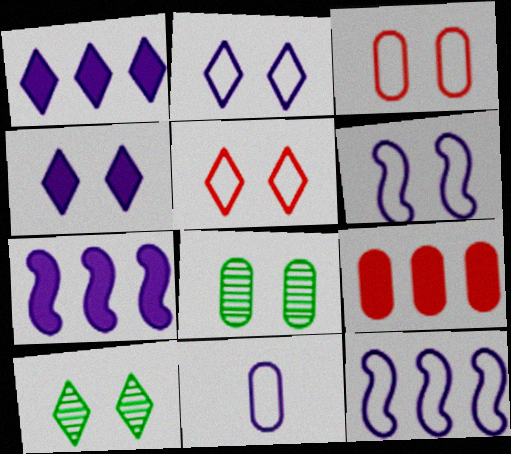[[2, 11, 12], 
[4, 5, 10], 
[8, 9, 11]]